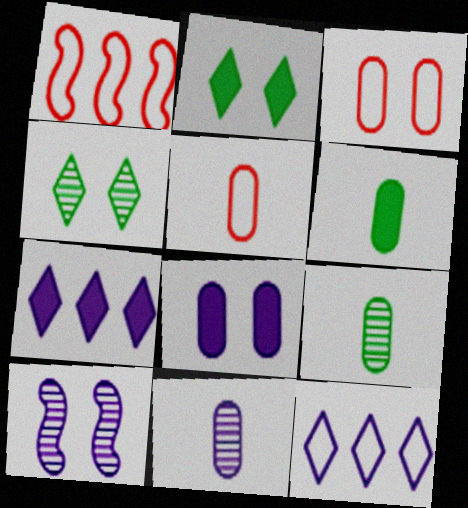[[1, 2, 11], 
[2, 3, 10], 
[5, 6, 11]]